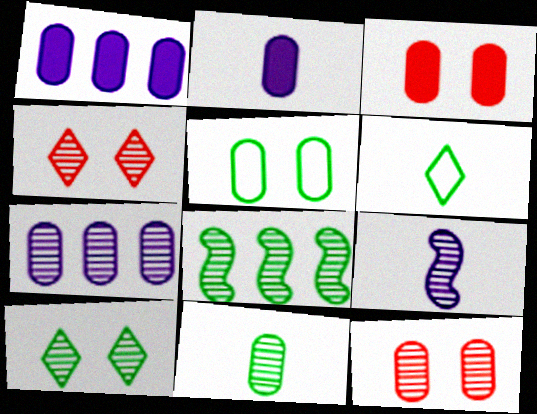[[7, 11, 12], 
[8, 10, 11]]